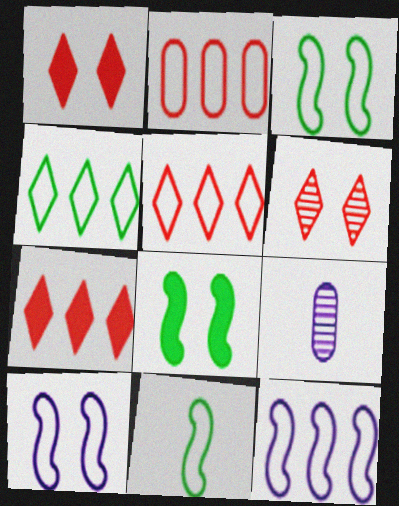[[2, 4, 12], 
[3, 7, 9], 
[5, 8, 9]]